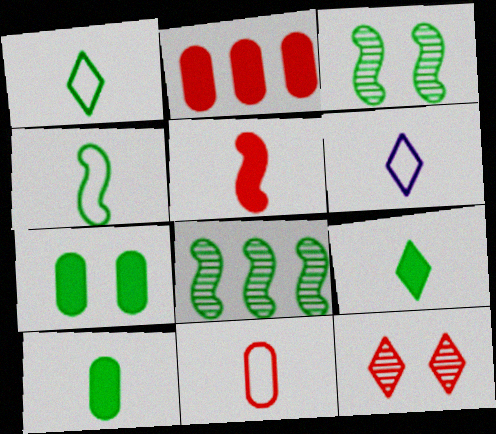[[1, 7, 8], 
[2, 3, 6], 
[4, 6, 11]]